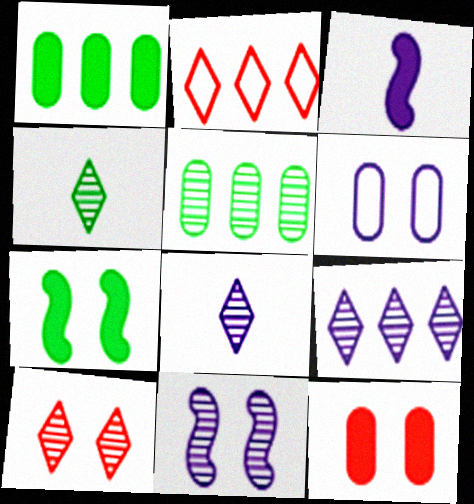[[3, 6, 9], 
[4, 9, 10], 
[6, 7, 10]]